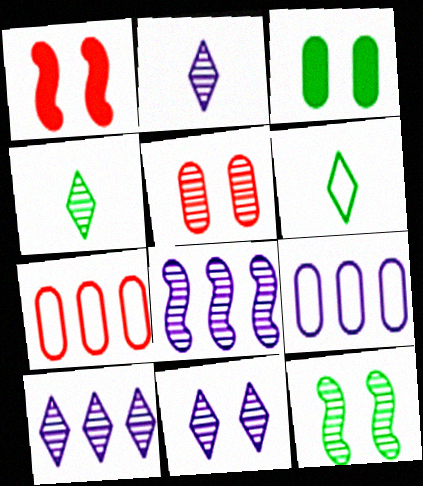[[1, 4, 9], 
[2, 10, 11], 
[4, 5, 8], 
[5, 11, 12]]